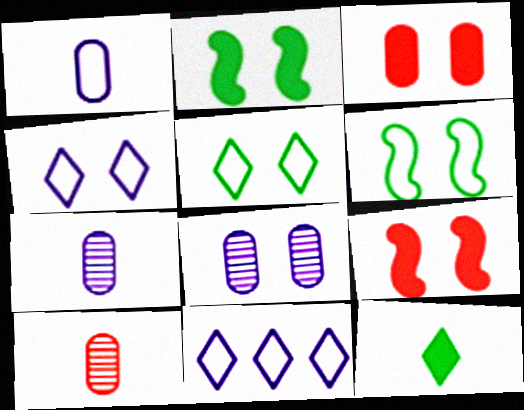[[2, 10, 11], 
[5, 8, 9]]